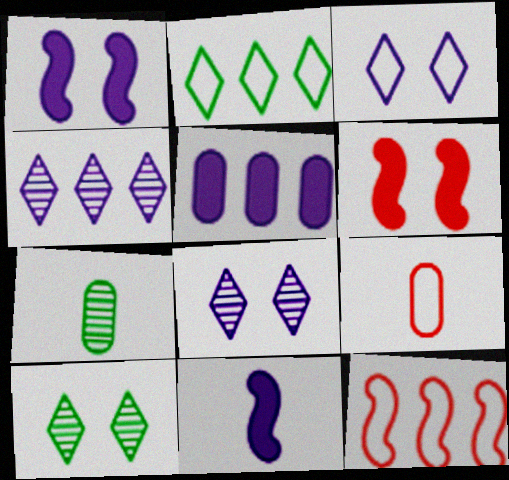[]